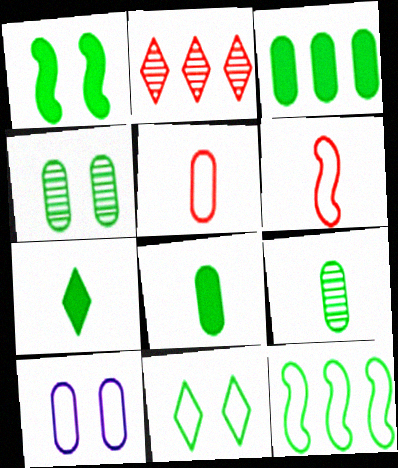[[1, 3, 7], 
[1, 4, 11], 
[4, 7, 12]]